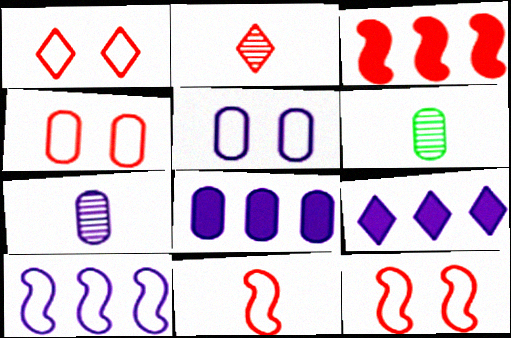[[1, 4, 12], 
[2, 3, 4], 
[4, 6, 8], 
[5, 7, 8], 
[6, 9, 12]]